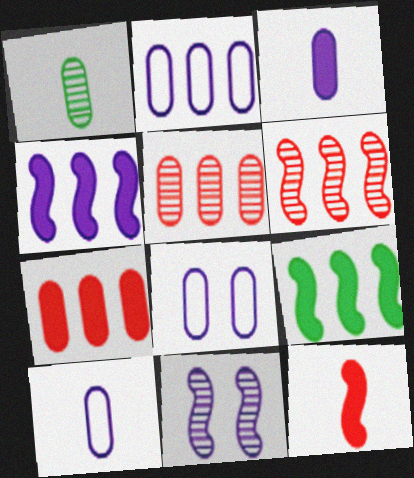[[1, 7, 8], 
[2, 8, 10]]